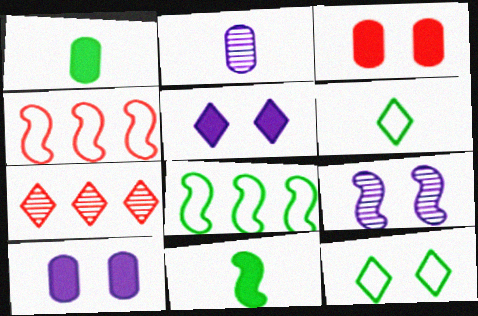[[3, 9, 12], 
[4, 9, 11], 
[5, 6, 7]]